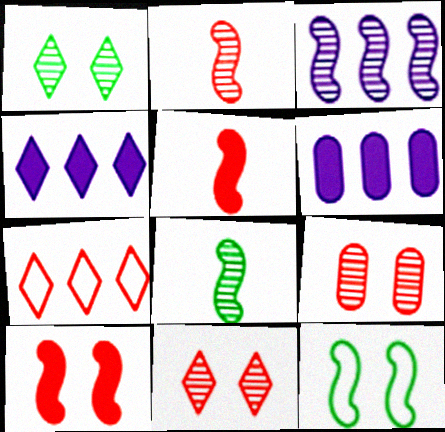[[3, 5, 12], 
[5, 7, 9]]